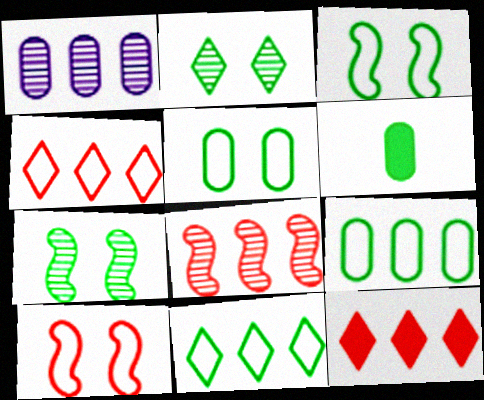[[6, 7, 11]]